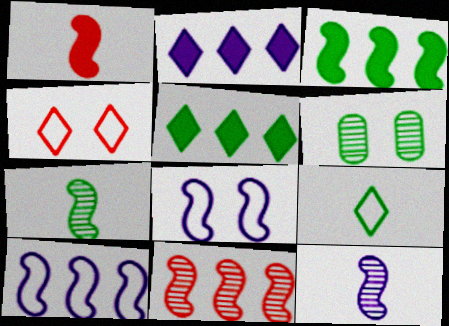[[3, 6, 9], 
[3, 10, 11]]